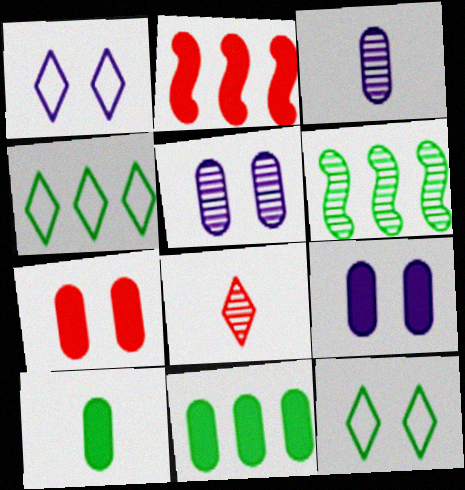[[2, 3, 12], 
[4, 6, 11], 
[5, 6, 8], 
[6, 10, 12]]